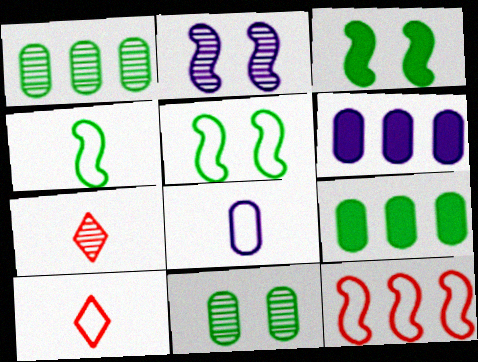[[1, 2, 7], 
[2, 9, 10], 
[4, 8, 10], 
[5, 6, 7]]